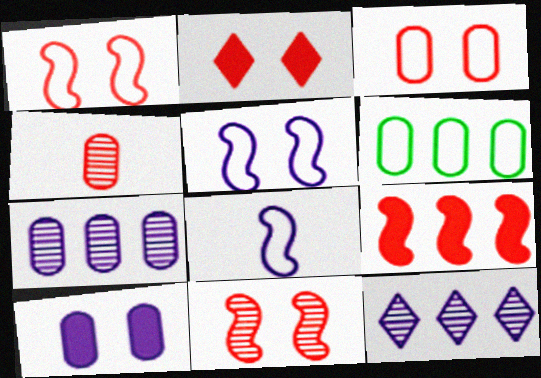[[2, 3, 11], 
[4, 6, 10], 
[6, 9, 12], 
[8, 10, 12]]